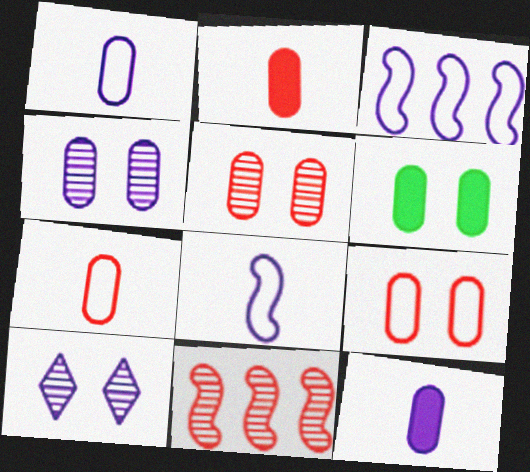[[3, 10, 12], 
[4, 6, 9]]